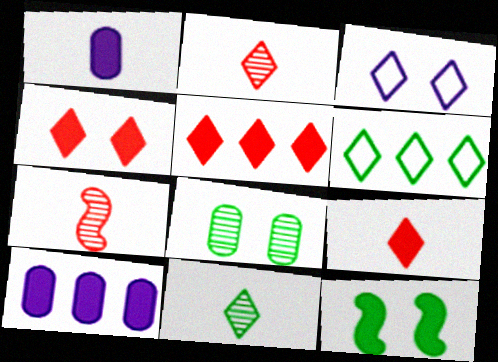[[1, 5, 12], 
[3, 5, 11], 
[4, 5, 9], 
[9, 10, 12]]